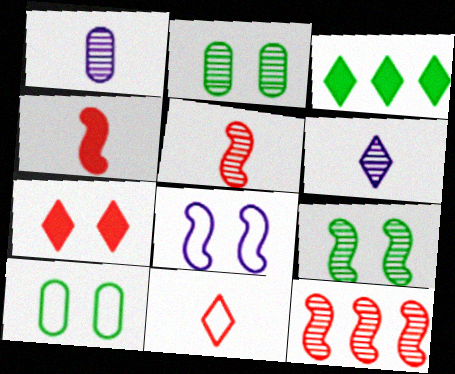[[2, 6, 12], 
[2, 7, 8]]